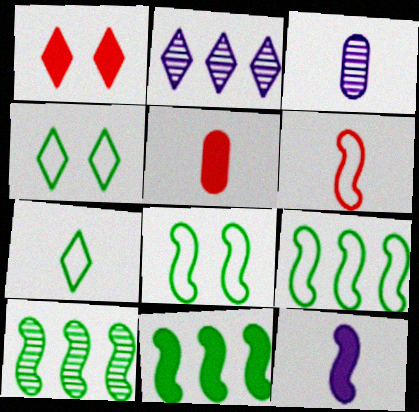[[1, 2, 7], 
[1, 3, 9], 
[2, 5, 8], 
[9, 10, 11]]